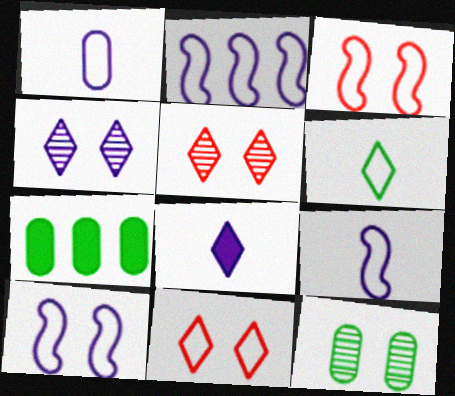[[2, 9, 10], 
[5, 7, 9]]